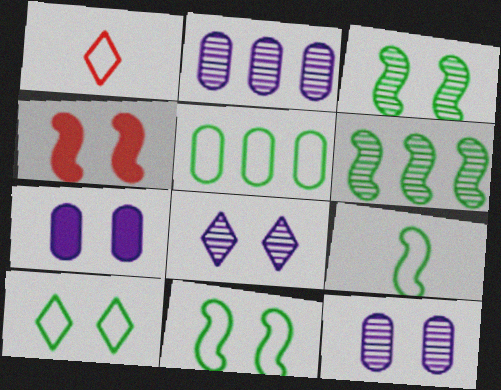[[1, 6, 7], 
[4, 10, 12], 
[5, 9, 10]]